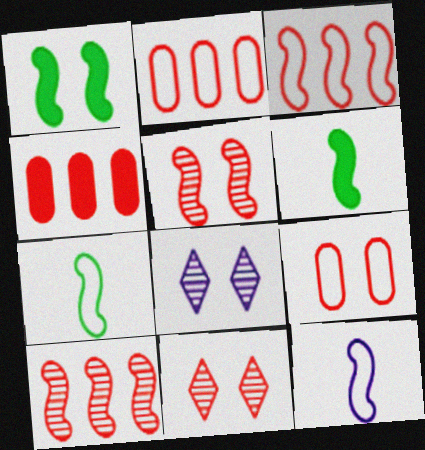[[1, 8, 9], 
[1, 10, 12], 
[2, 6, 8], 
[4, 7, 8]]